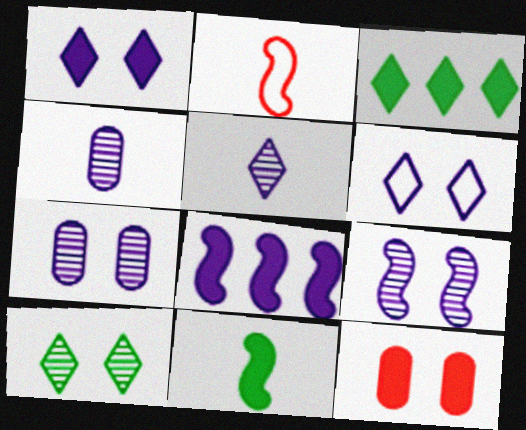[[2, 3, 7], 
[4, 6, 8]]